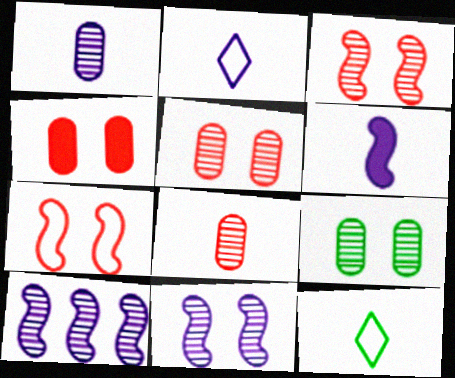[[1, 2, 6], 
[4, 10, 12], 
[6, 8, 12]]